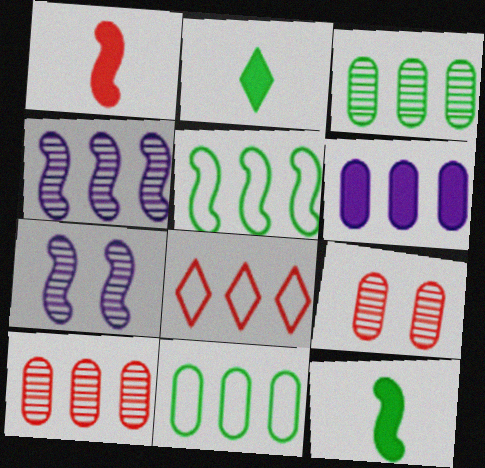[[1, 5, 7], 
[1, 8, 9], 
[6, 10, 11]]